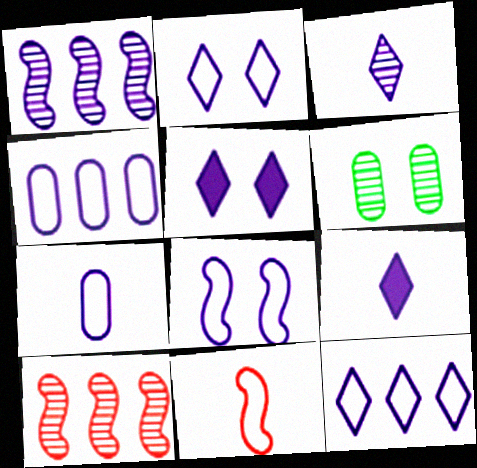[[1, 5, 7], 
[3, 5, 12], 
[3, 6, 10], 
[7, 8, 12]]